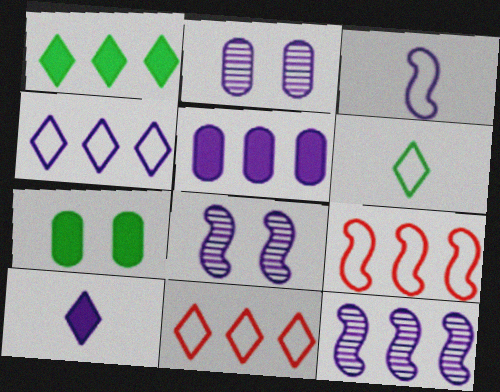[[4, 5, 12]]